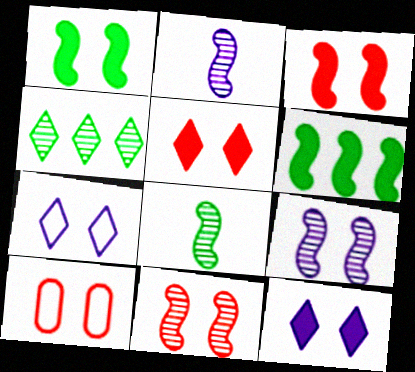[[5, 10, 11]]